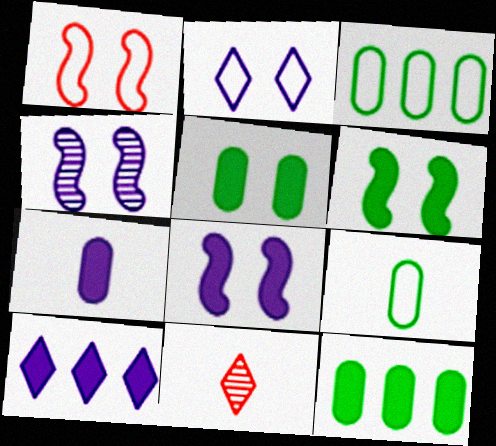[[1, 4, 6], 
[3, 8, 11], 
[7, 8, 10]]